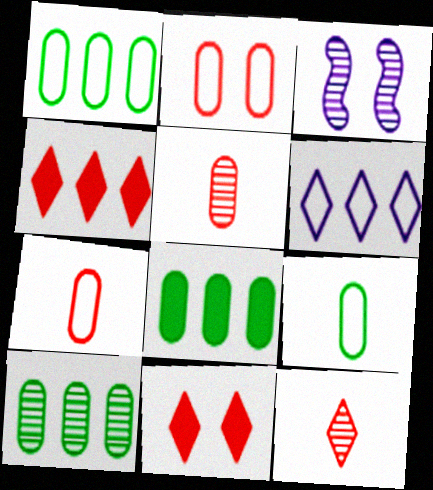[[1, 8, 10], 
[3, 4, 9], 
[3, 10, 12]]